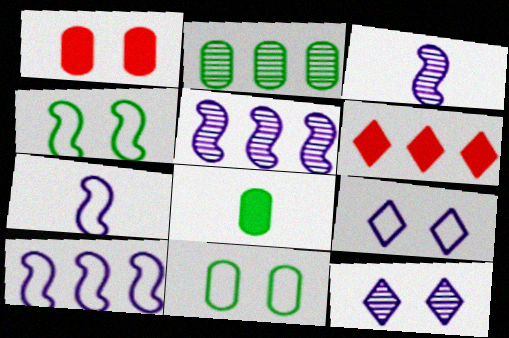[[1, 4, 12], 
[2, 6, 10], 
[2, 8, 11], 
[3, 6, 11]]